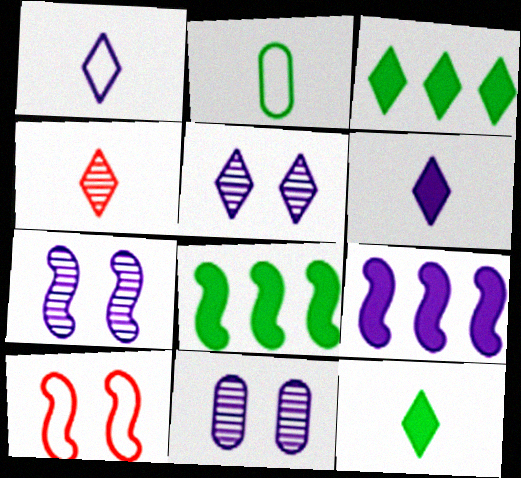[[1, 4, 12], 
[1, 9, 11], 
[5, 7, 11]]